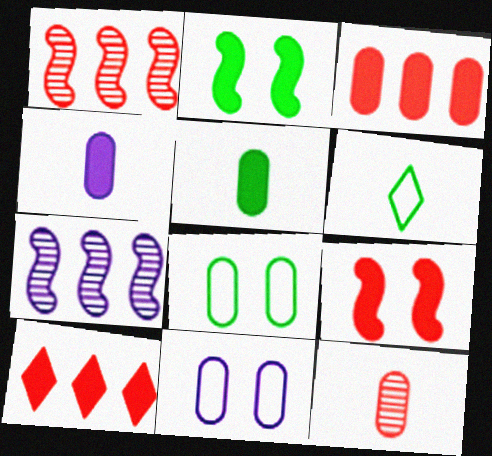[[2, 4, 10]]